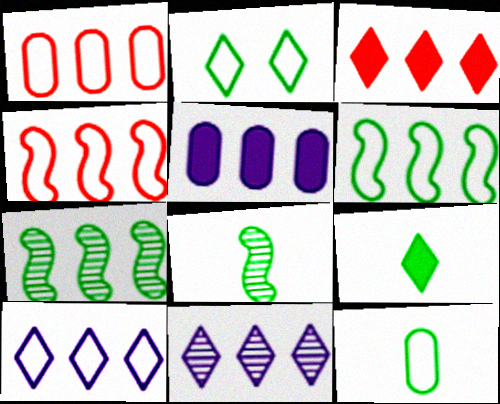[[1, 6, 10], 
[2, 6, 12], 
[8, 9, 12]]